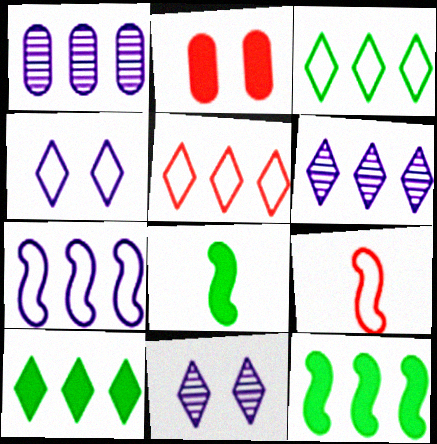[[1, 5, 12], 
[5, 6, 10]]